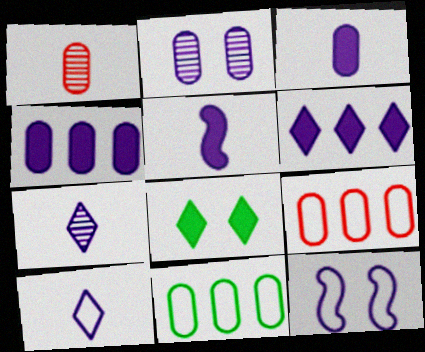[[4, 7, 12]]